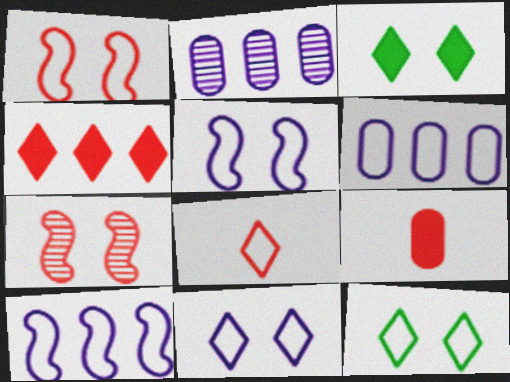[]